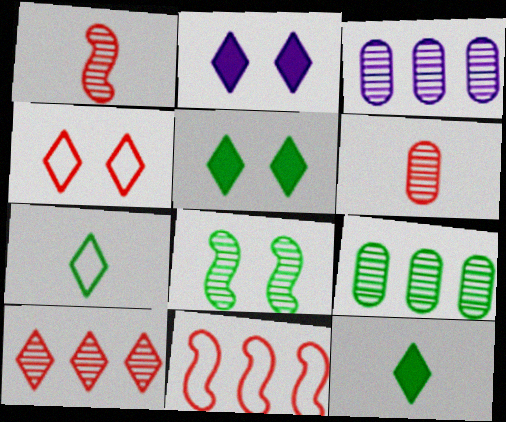[[2, 7, 10]]